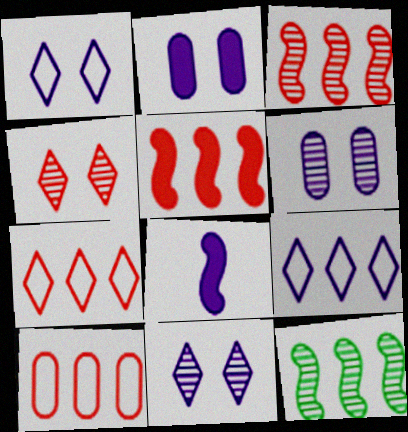[[6, 8, 9]]